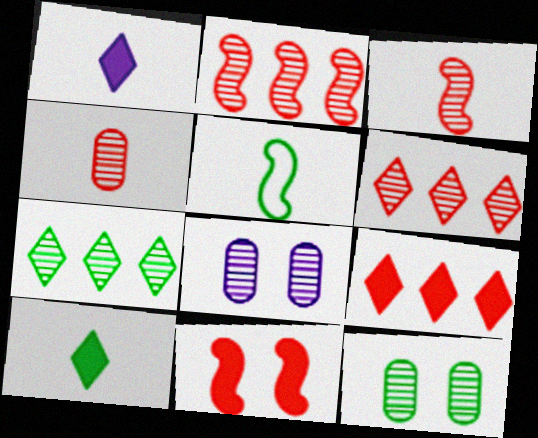[[1, 4, 5], 
[3, 7, 8], 
[5, 8, 9]]